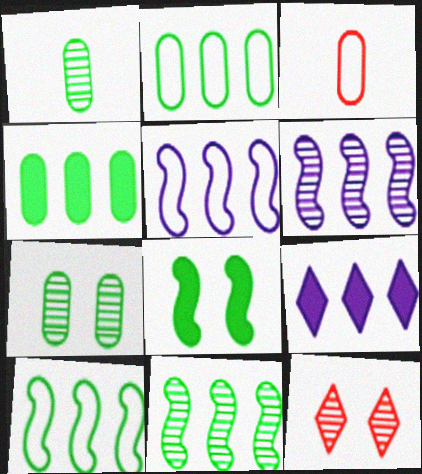[[1, 6, 12]]